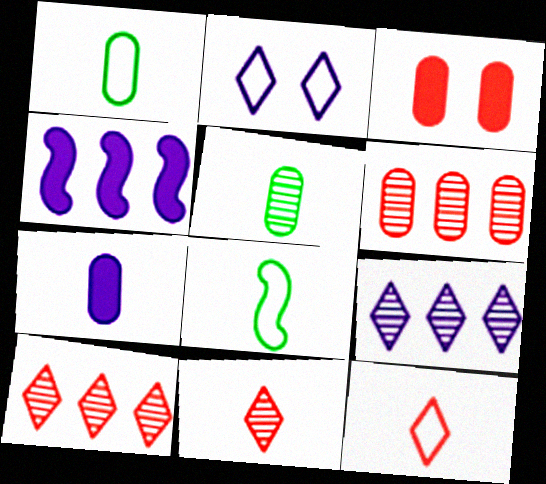[[3, 8, 9], 
[7, 8, 11]]